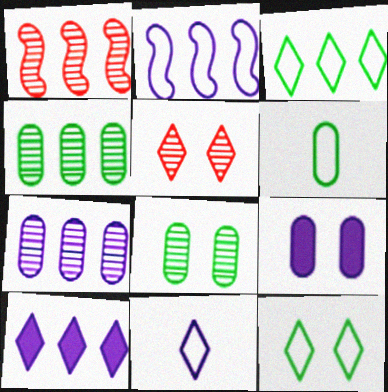[[2, 7, 10]]